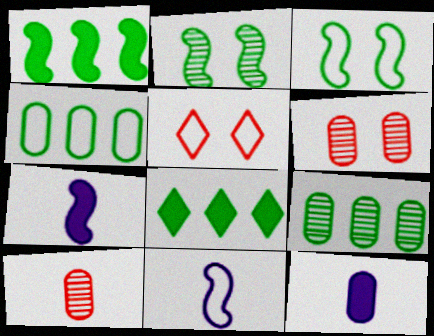[[4, 5, 11], 
[4, 6, 12], 
[5, 7, 9], 
[6, 8, 11]]